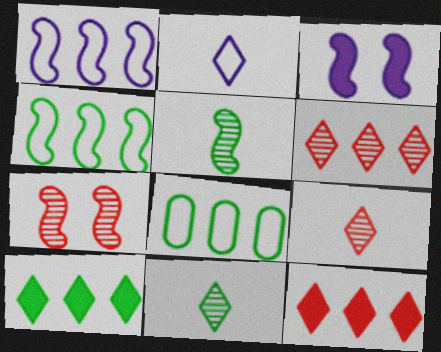[[3, 8, 9]]